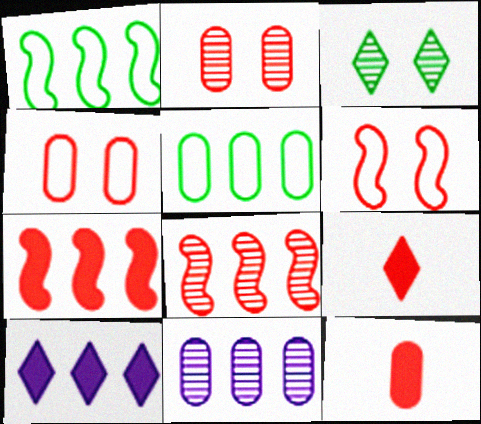[[4, 8, 9], 
[5, 8, 10]]